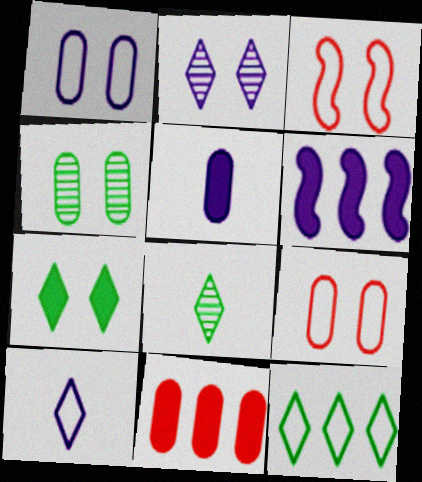[[6, 8, 9], 
[7, 8, 12]]